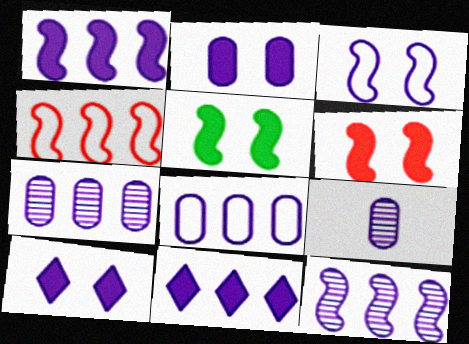[[2, 8, 9], 
[3, 9, 11], 
[8, 11, 12]]